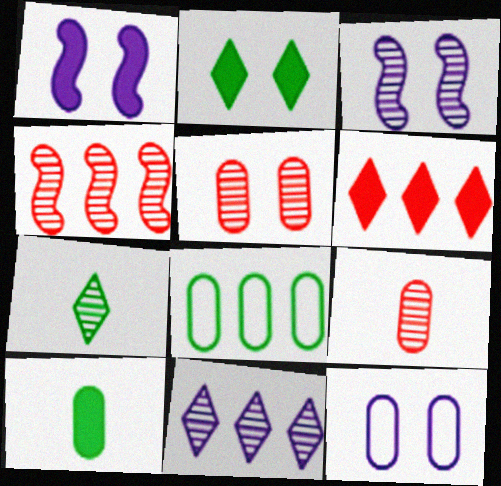[[1, 6, 10]]